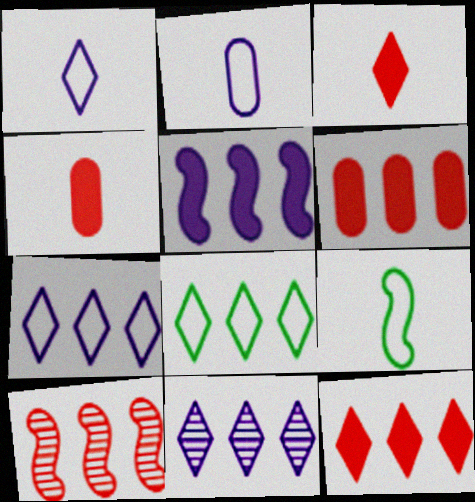[[8, 11, 12]]